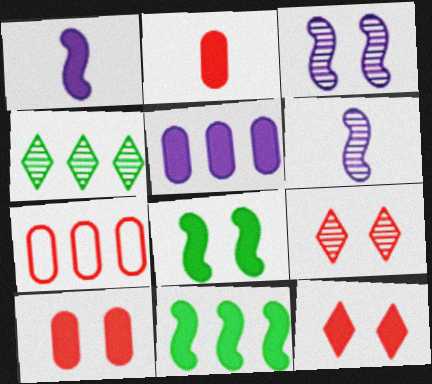[]